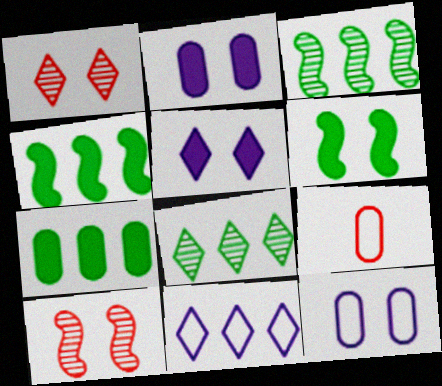[[1, 6, 12], 
[3, 5, 9]]